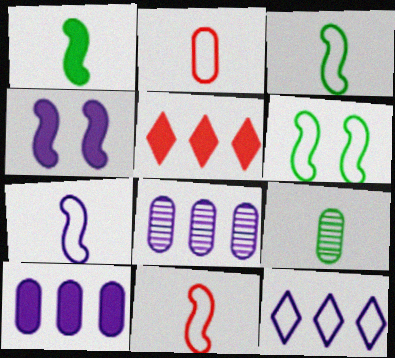[[2, 6, 12], 
[3, 7, 11]]